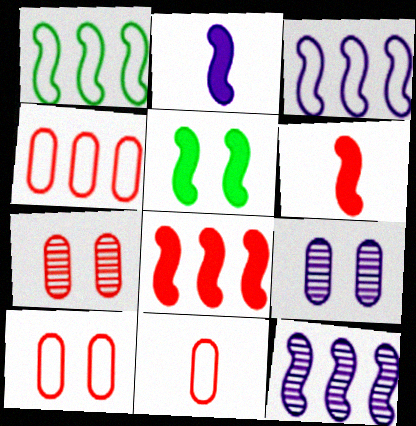[[1, 8, 12], 
[2, 5, 8], 
[4, 10, 11]]